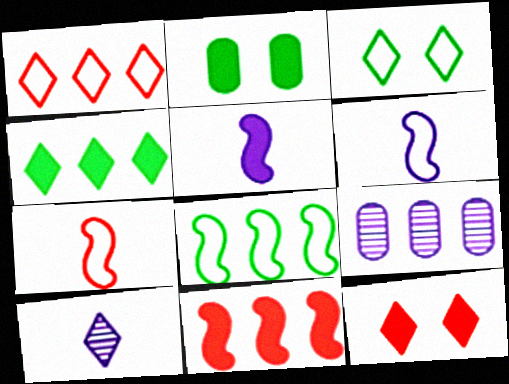[]